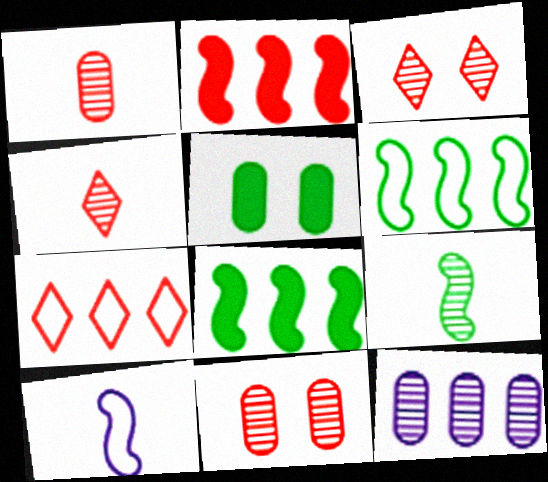[[3, 9, 12], 
[7, 8, 12]]